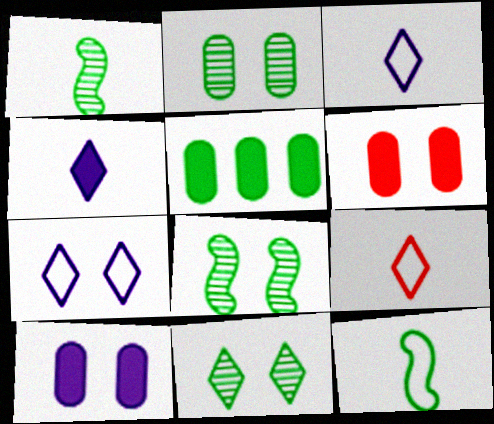[[2, 8, 11], 
[5, 11, 12], 
[6, 7, 8]]